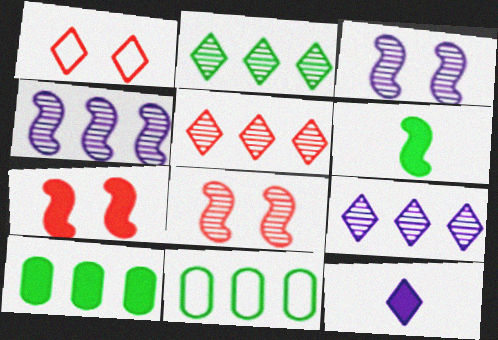[[1, 2, 12], 
[2, 5, 9], 
[7, 10, 12], 
[8, 11, 12]]